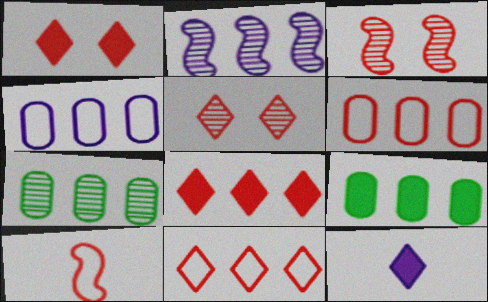[[2, 9, 11]]